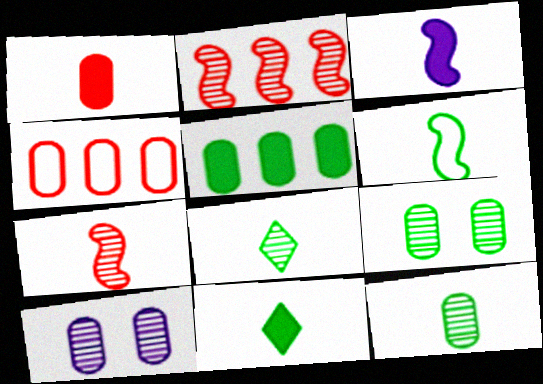[[1, 3, 11], 
[2, 8, 10], 
[3, 6, 7], 
[6, 11, 12]]